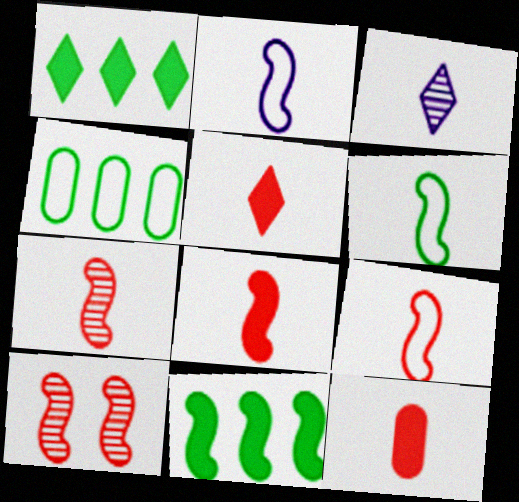[[2, 6, 9], 
[2, 10, 11], 
[3, 6, 12], 
[5, 8, 12], 
[7, 8, 9]]